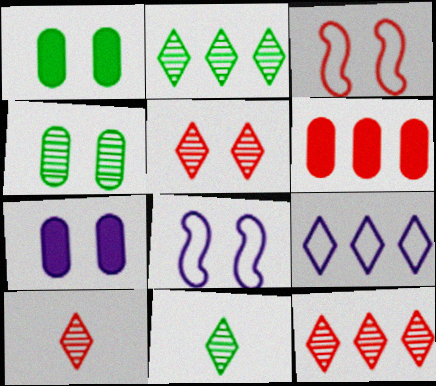[[1, 5, 8], 
[3, 6, 10], 
[5, 10, 12], 
[6, 8, 11]]